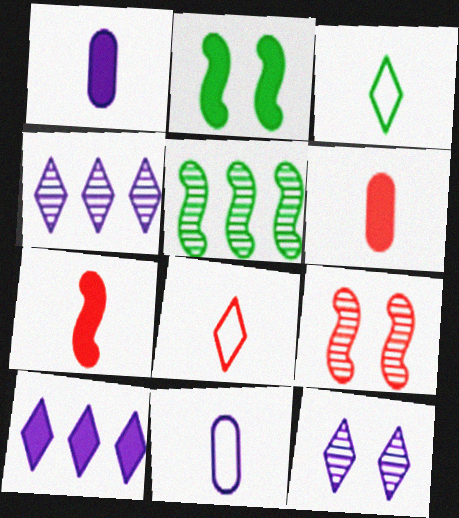[[2, 6, 10]]